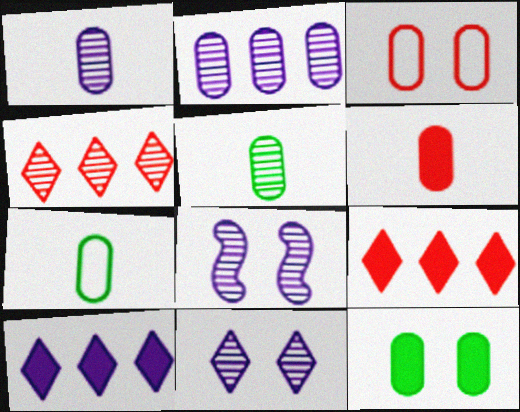[[1, 6, 7], 
[4, 5, 8], 
[7, 8, 9]]